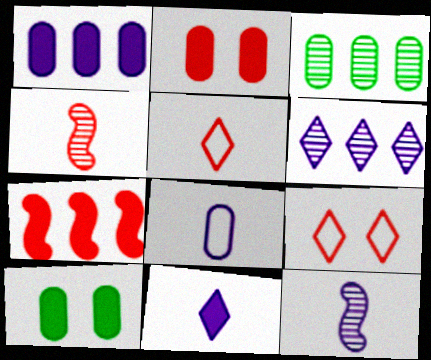[[2, 3, 8], 
[7, 10, 11], 
[8, 11, 12]]